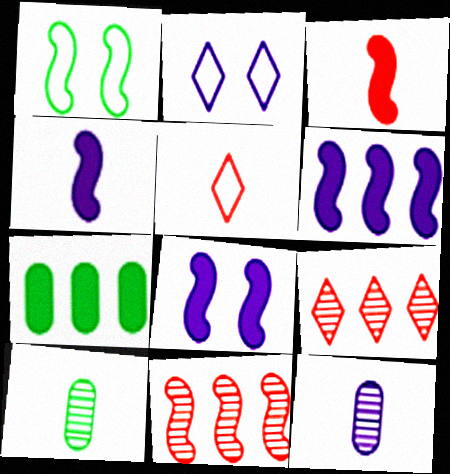[[1, 4, 11], 
[2, 6, 12], 
[4, 5, 10], 
[4, 6, 8]]